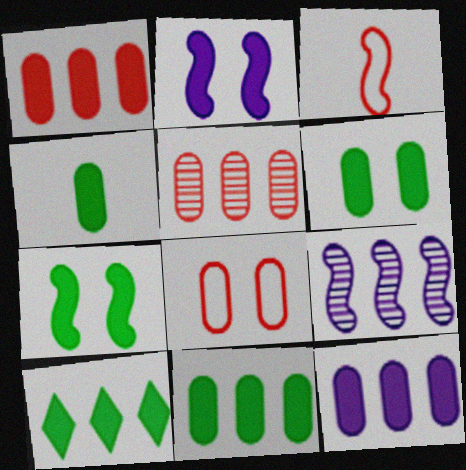[[1, 11, 12], 
[3, 7, 9], 
[4, 6, 11], 
[4, 7, 10]]